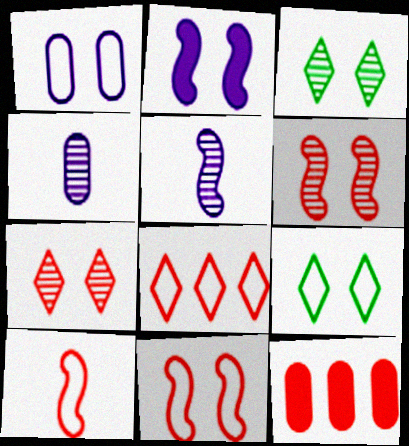[[1, 9, 11], 
[5, 9, 12], 
[7, 10, 12]]